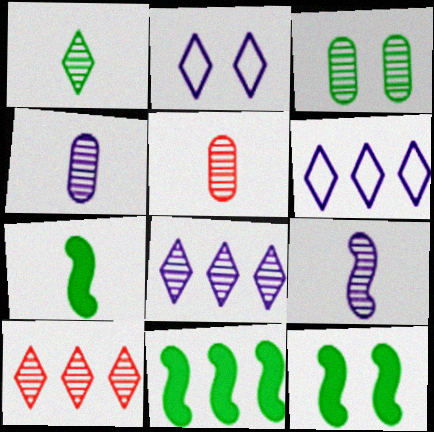[[1, 5, 9], 
[2, 5, 11], 
[3, 9, 10], 
[5, 6, 12], 
[7, 11, 12]]